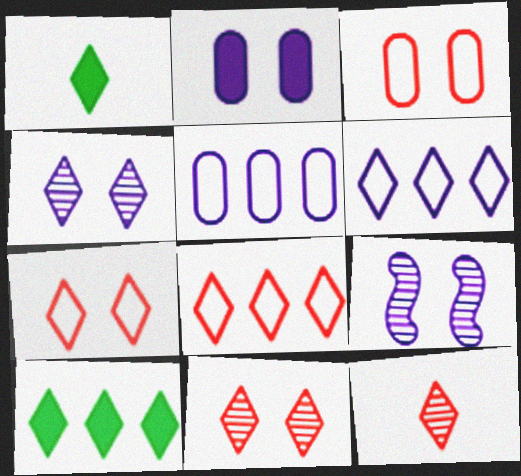[[1, 4, 8], 
[1, 6, 11]]